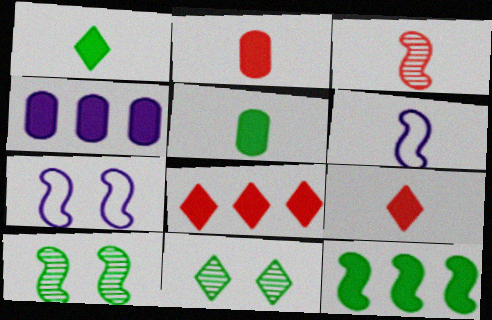[[3, 7, 12], 
[4, 8, 12]]